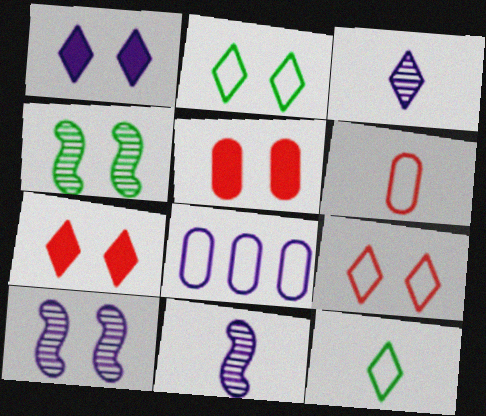[[1, 8, 11], 
[2, 5, 10]]